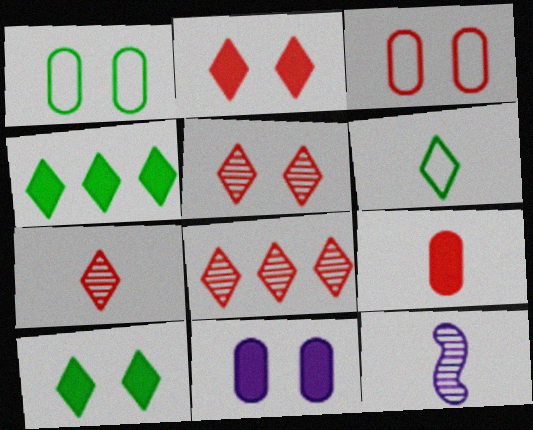[[3, 4, 12], 
[5, 7, 8], 
[6, 9, 12]]